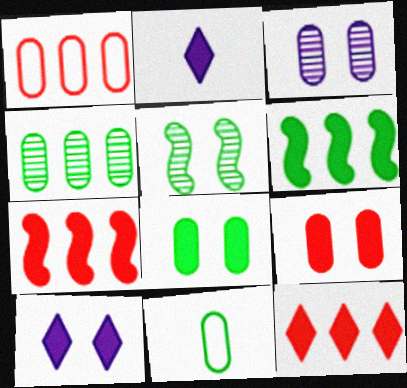[[1, 2, 5], 
[2, 6, 9], 
[2, 7, 8], 
[4, 8, 11]]